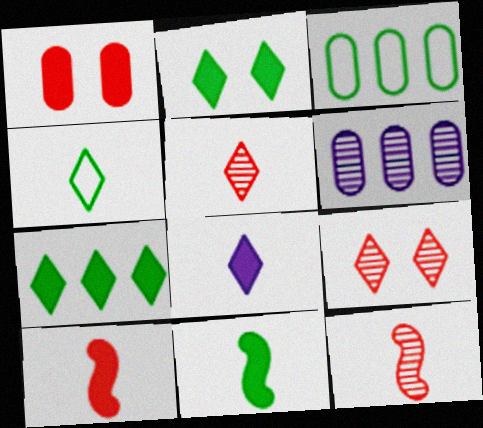[[4, 5, 8]]